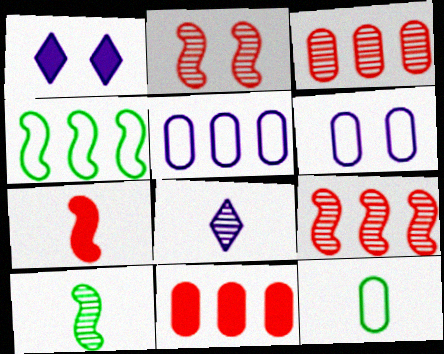[[1, 9, 12], 
[7, 8, 12]]